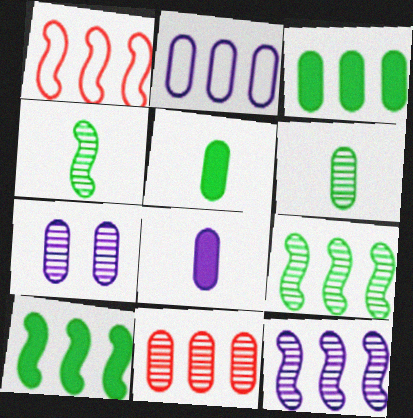[[1, 10, 12], 
[2, 3, 11], 
[2, 7, 8], 
[6, 7, 11]]